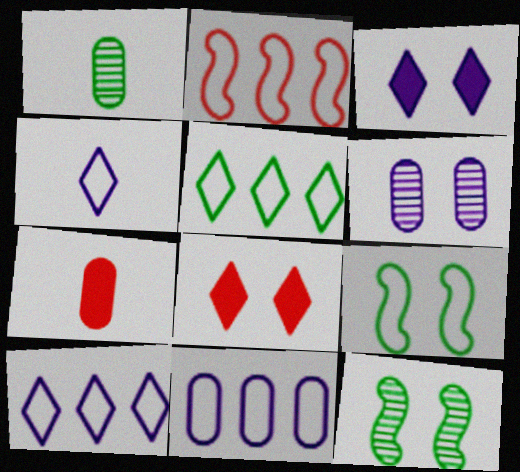[[1, 2, 3], 
[2, 5, 11], 
[6, 8, 9], 
[7, 10, 12]]